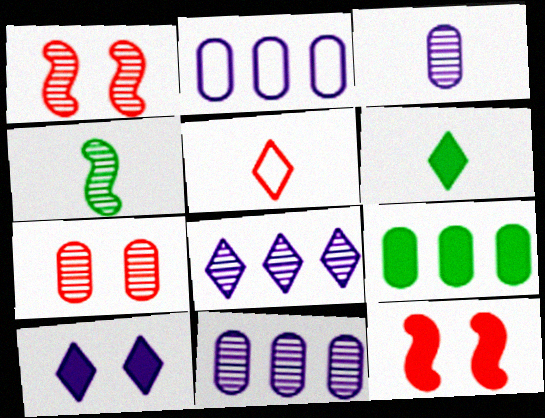[[1, 2, 6], 
[4, 7, 8]]